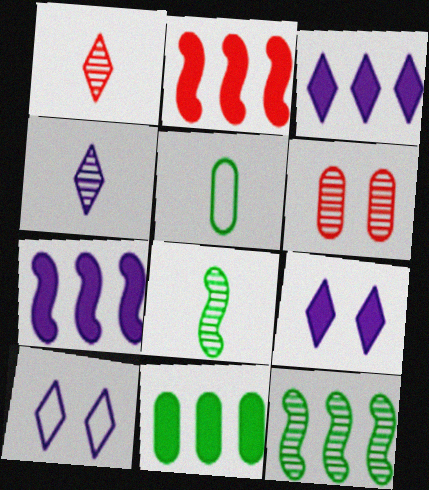[[2, 3, 11], 
[3, 4, 10], 
[4, 6, 12]]